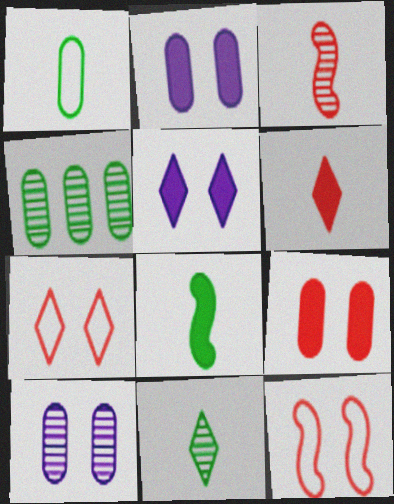[[1, 8, 11]]